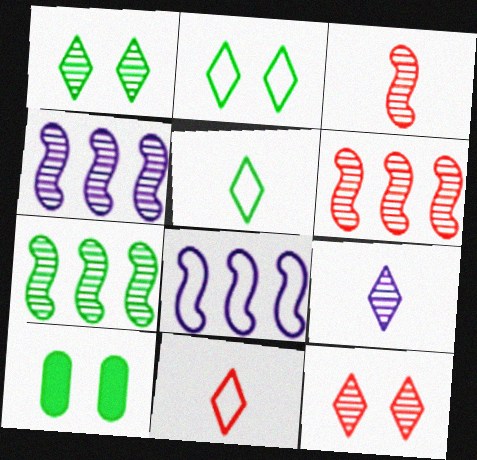[[4, 6, 7], 
[4, 10, 11], 
[5, 7, 10]]